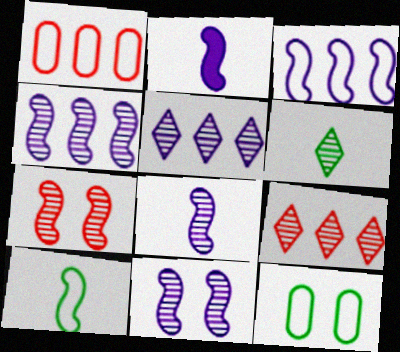[[2, 3, 11], 
[2, 9, 12], 
[4, 8, 11]]